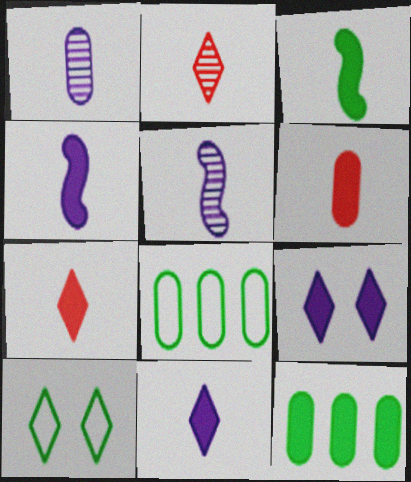[[3, 6, 11]]